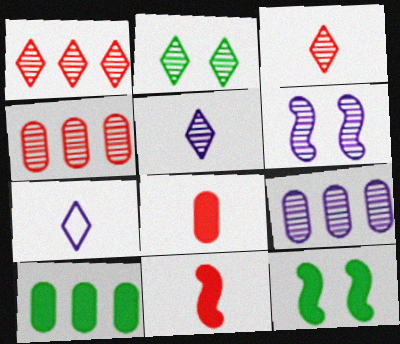[[1, 2, 5], 
[4, 7, 12], 
[5, 6, 9]]